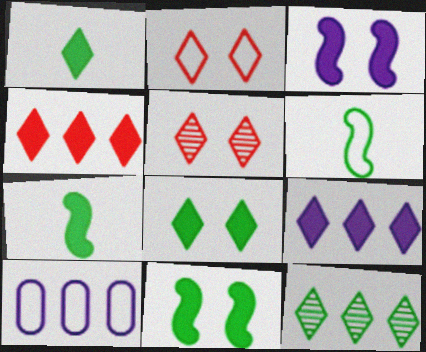[[2, 6, 10], 
[5, 7, 10]]